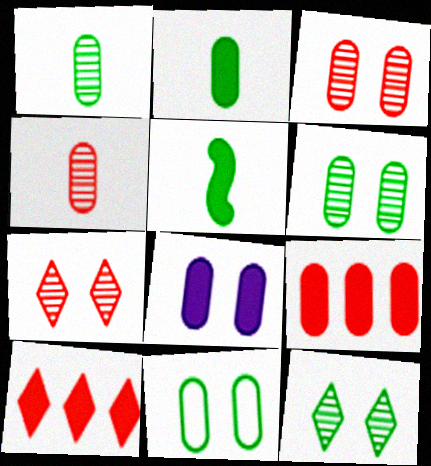[[2, 8, 9], 
[3, 8, 11], 
[5, 8, 10]]